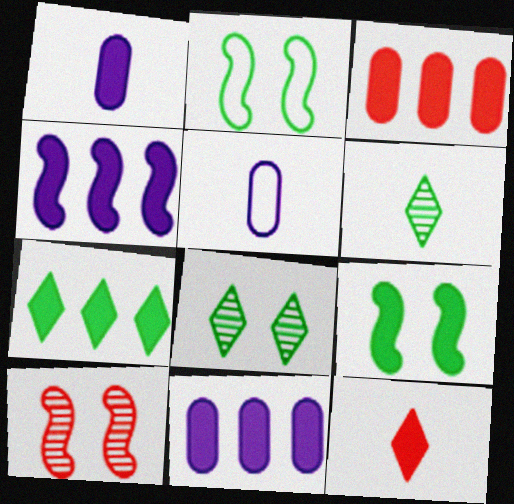[[3, 4, 7], 
[5, 7, 10], 
[9, 11, 12]]